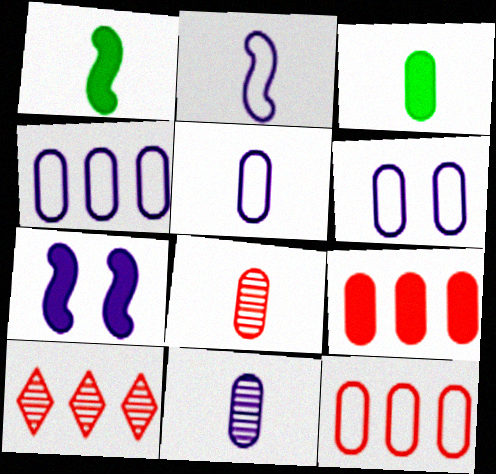[[1, 6, 10], 
[3, 5, 8], 
[4, 5, 6]]